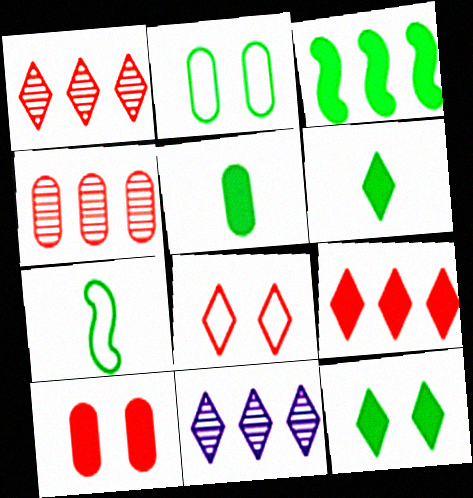[[3, 5, 12], 
[6, 8, 11], 
[7, 10, 11]]